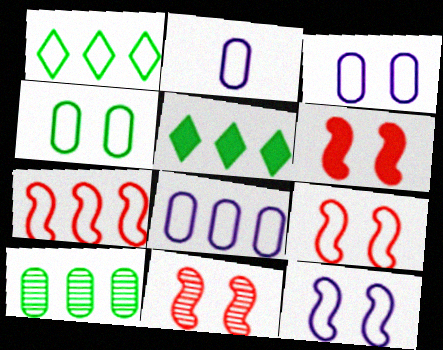[[1, 2, 9], 
[1, 7, 8], 
[2, 3, 8], 
[2, 5, 11], 
[6, 9, 11]]